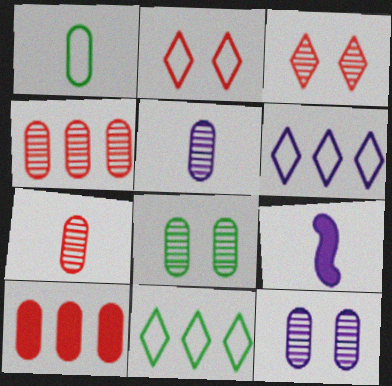[[1, 10, 12], 
[4, 5, 8], 
[6, 9, 12]]